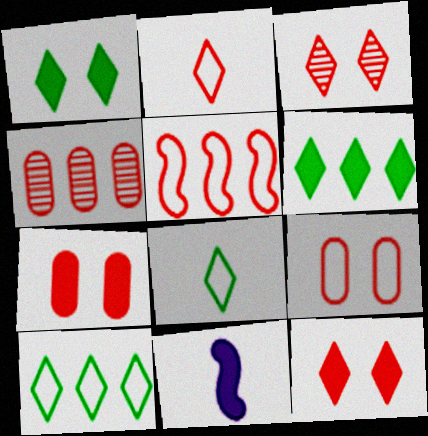[[2, 5, 9], 
[6, 7, 11]]